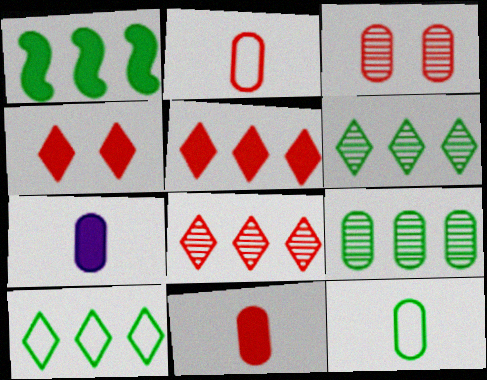[[1, 4, 7], 
[1, 9, 10]]